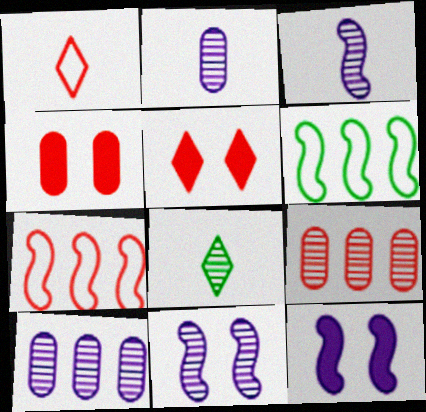[[2, 5, 6], 
[8, 9, 11]]